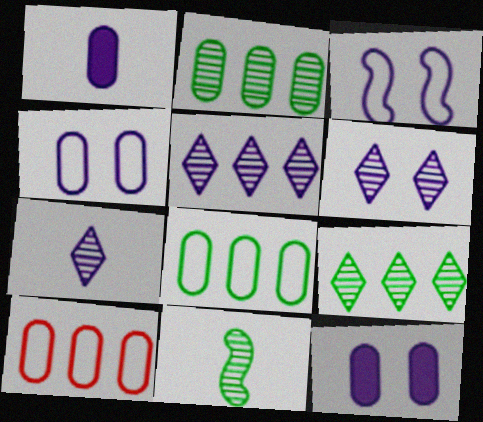[[1, 3, 5], 
[3, 6, 12], 
[5, 6, 7]]